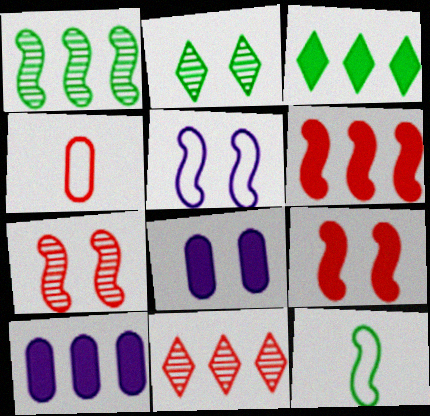[[3, 6, 10], 
[4, 9, 11], 
[8, 11, 12]]